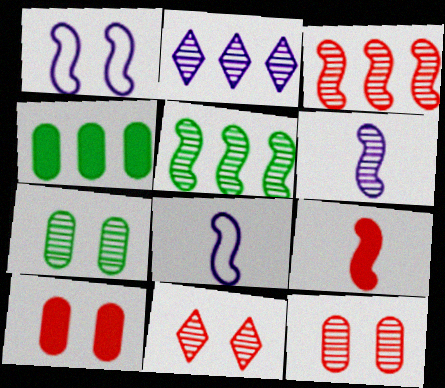[[1, 5, 9], 
[4, 8, 11]]